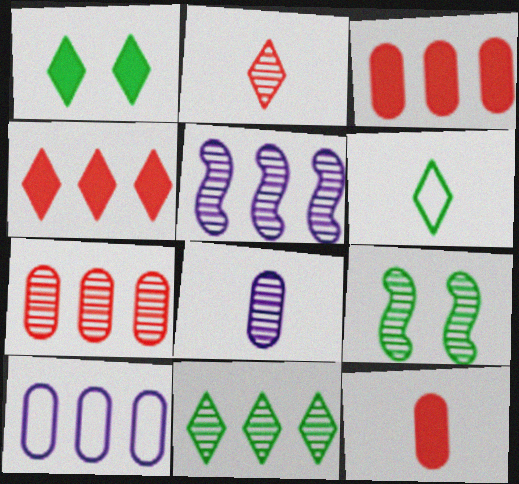[[1, 6, 11], 
[5, 7, 11]]